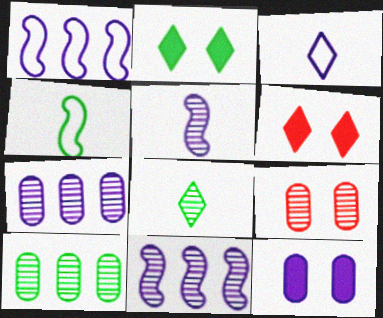[[2, 4, 10], 
[3, 11, 12], 
[4, 6, 7], 
[8, 9, 11]]